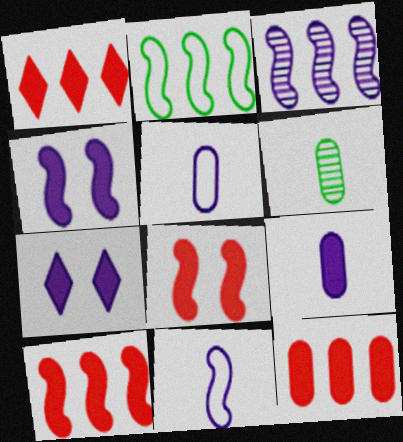[[1, 10, 12], 
[2, 3, 10], 
[3, 4, 11], 
[3, 5, 7]]